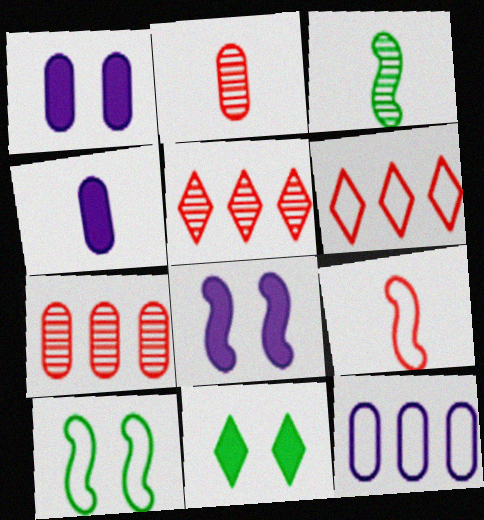[[1, 3, 6], 
[4, 5, 10]]